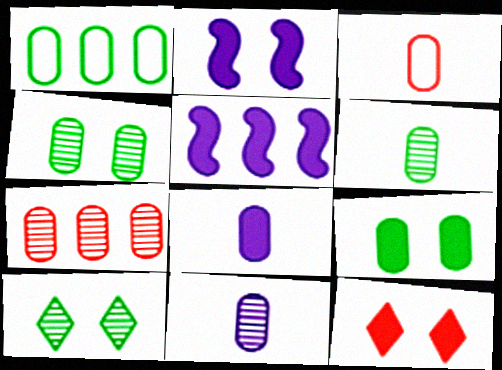[[1, 6, 9], 
[2, 9, 12], 
[3, 5, 10], 
[3, 6, 8], 
[4, 7, 11]]